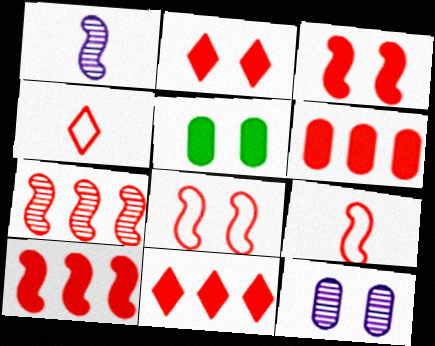[[3, 7, 9], 
[6, 10, 11]]